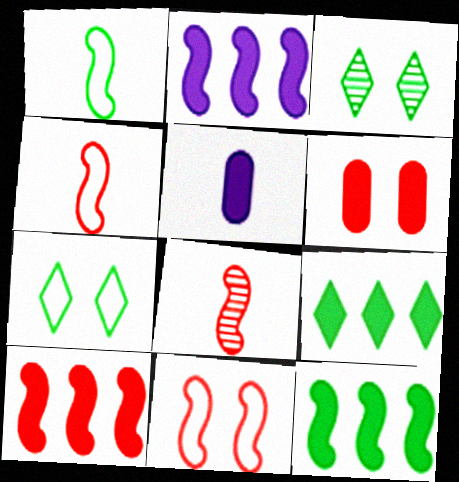[[2, 10, 12], 
[8, 10, 11]]